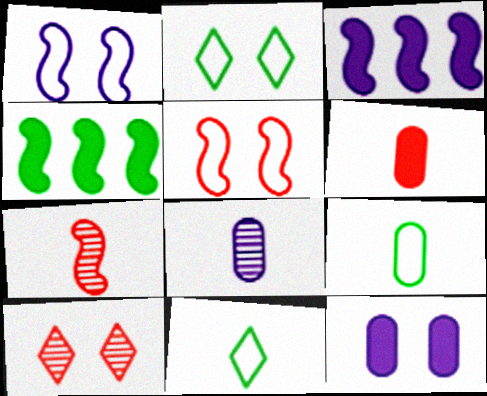[[1, 4, 7], 
[3, 9, 10], 
[6, 8, 9]]